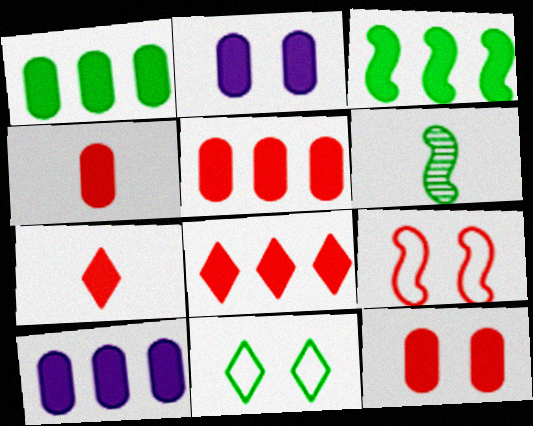[[1, 2, 4], 
[1, 5, 10], 
[1, 6, 11], 
[2, 3, 7], 
[3, 8, 10], 
[4, 5, 12]]